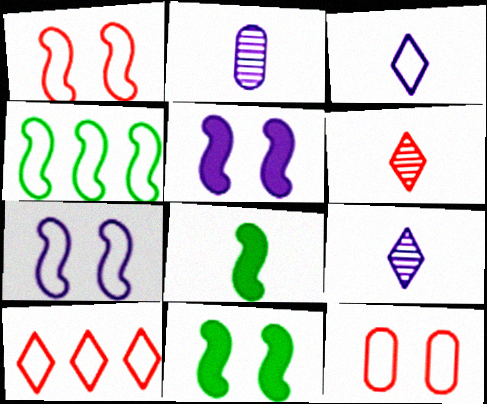[[2, 10, 11], 
[3, 4, 12]]